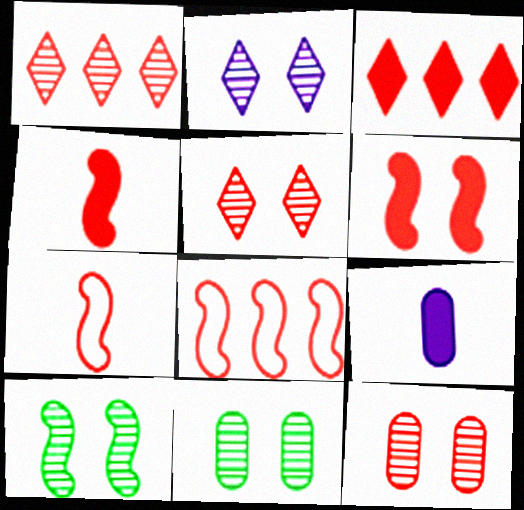[[2, 10, 12], 
[3, 7, 12]]